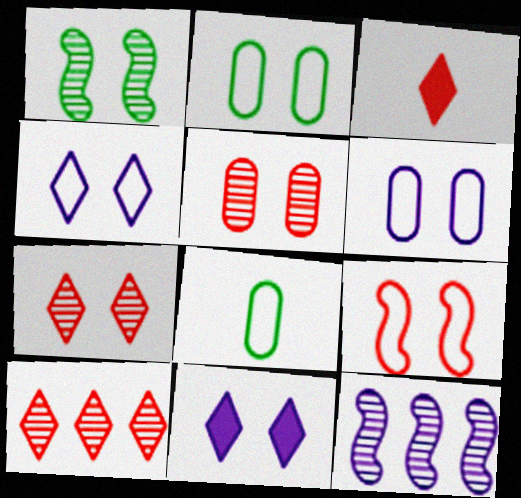[[2, 3, 12], 
[2, 4, 9]]